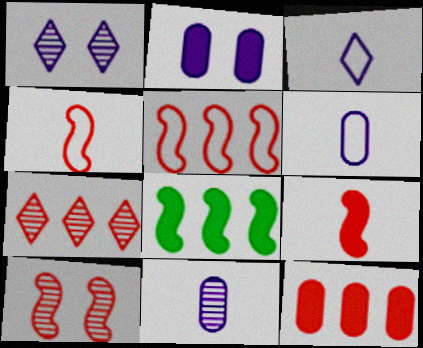[[5, 7, 12], 
[5, 9, 10]]